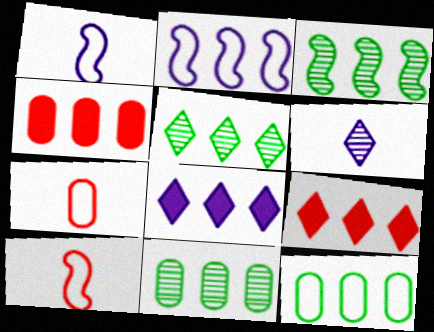[[2, 4, 5], 
[2, 9, 11], 
[3, 5, 11]]